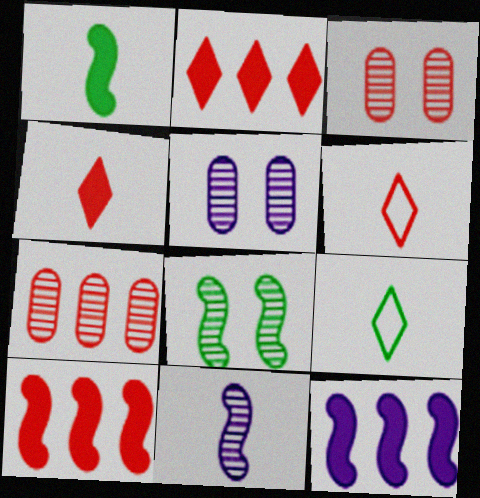[[3, 6, 10], 
[3, 9, 12], 
[5, 9, 10]]